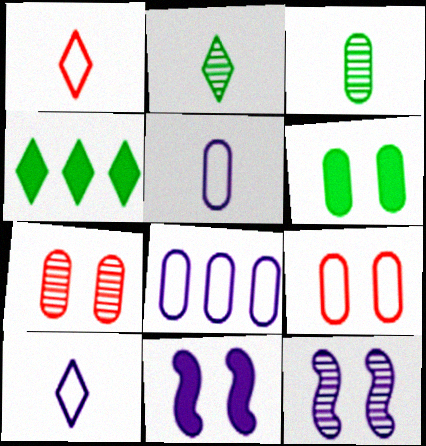[]